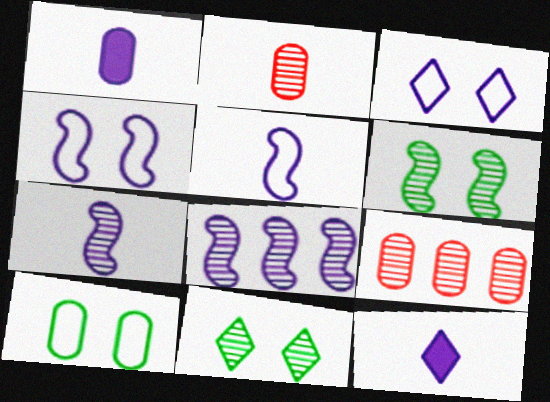[[1, 3, 8], 
[1, 9, 10], 
[2, 8, 11], 
[7, 9, 11]]